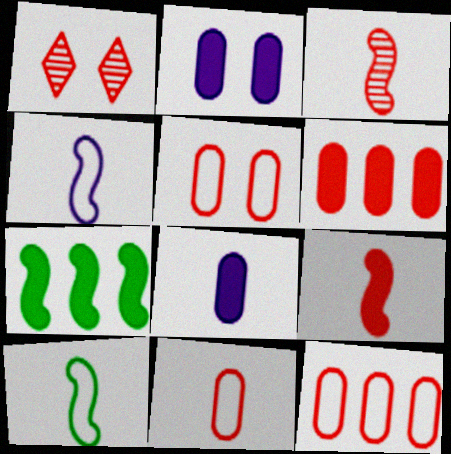[[1, 9, 12], 
[5, 11, 12]]